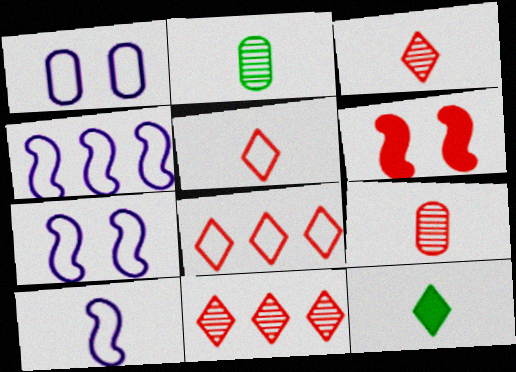[[4, 7, 10], 
[6, 8, 9], 
[9, 10, 12]]